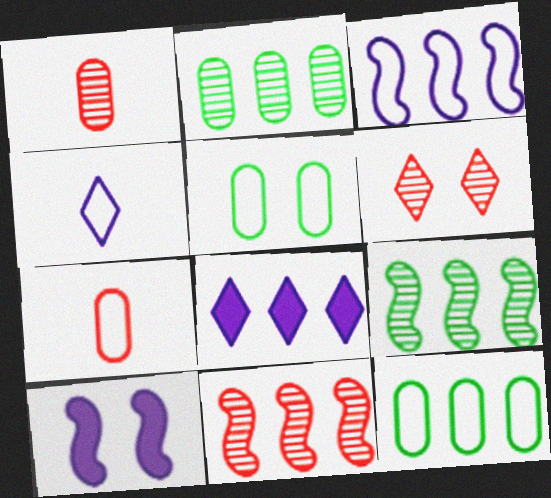[[1, 6, 11], 
[5, 6, 10], 
[8, 11, 12]]